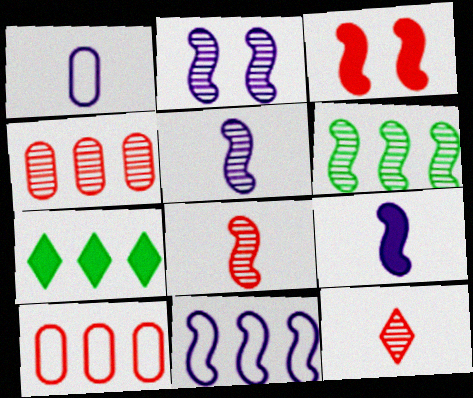[[2, 6, 8], 
[2, 9, 11], 
[3, 10, 12], 
[4, 7, 11]]